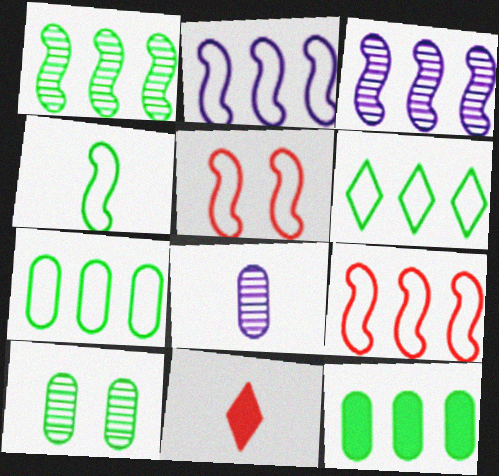[[1, 6, 12], 
[2, 4, 5], 
[2, 10, 11], 
[4, 8, 11]]